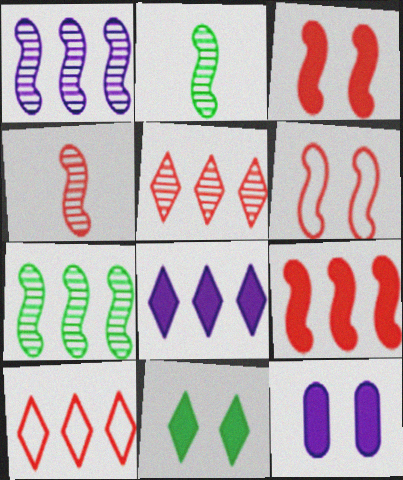[[2, 10, 12], 
[3, 11, 12], 
[4, 6, 9]]